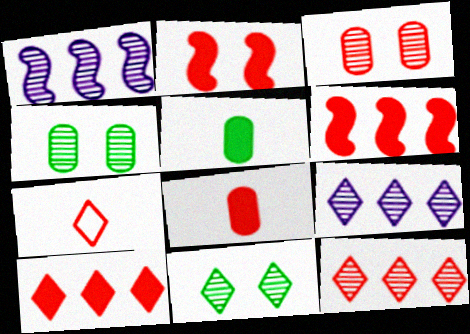[[2, 8, 10], 
[3, 6, 7]]